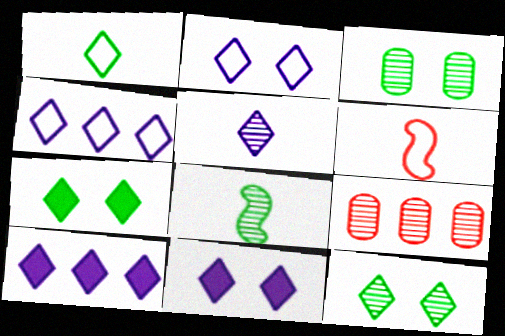[[2, 5, 10], 
[3, 6, 10], 
[4, 5, 11]]